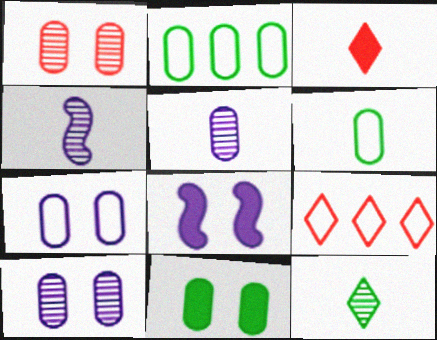[[1, 7, 11], 
[3, 4, 6], 
[4, 9, 11]]